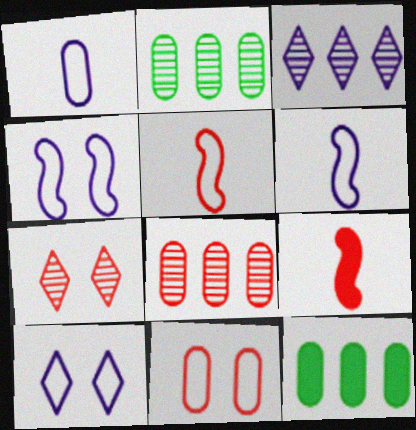[[2, 9, 10], 
[6, 7, 12]]